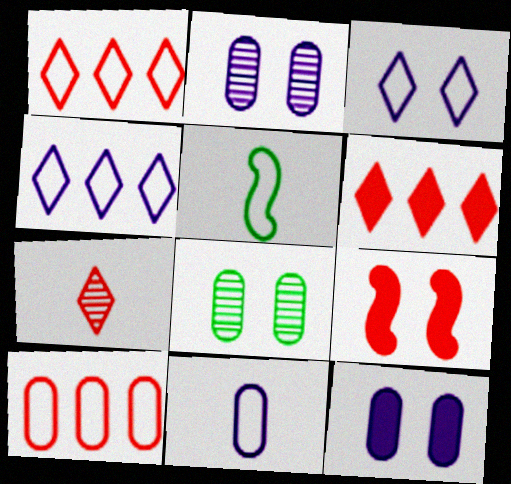[[2, 5, 6], 
[3, 5, 10], 
[3, 8, 9], 
[7, 9, 10]]